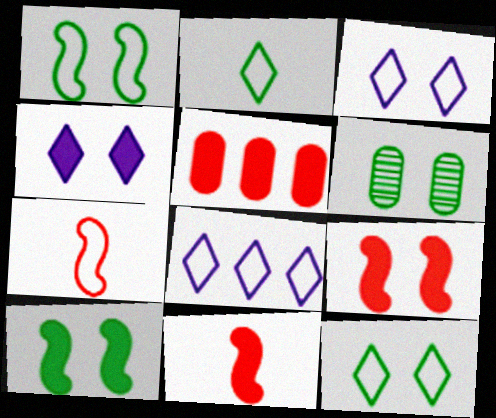[[3, 6, 9], 
[6, 8, 11], 
[6, 10, 12]]